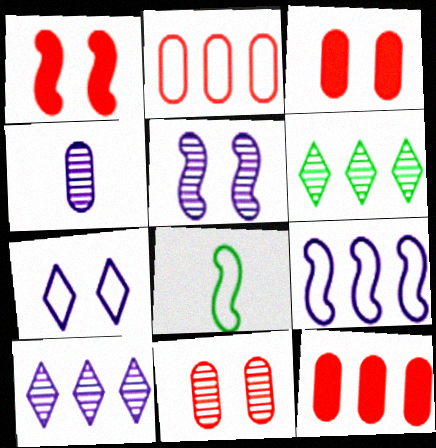[[2, 7, 8], 
[3, 8, 10], 
[4, 5, 10], 
[6, 9, 12]]